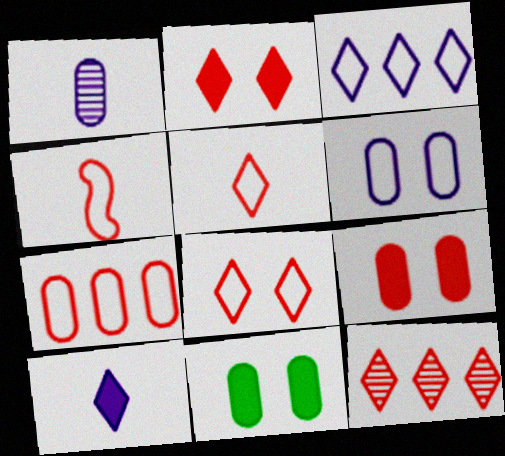[[1, 7, 11], 
[2, 5, 12], 
[4, 7, 8], 
[4, 9, 12]]